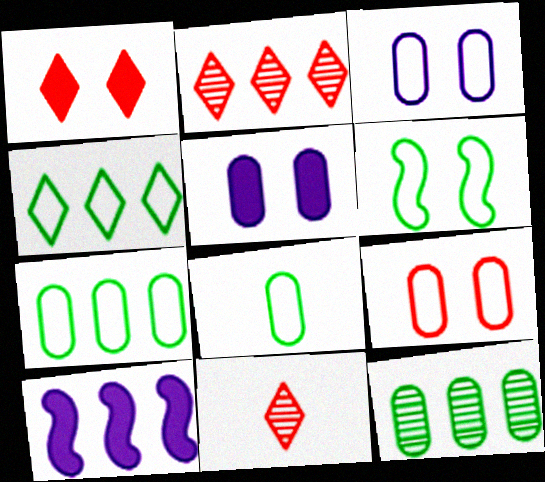[[2, 7, 10], 
[4, 6, 8]]